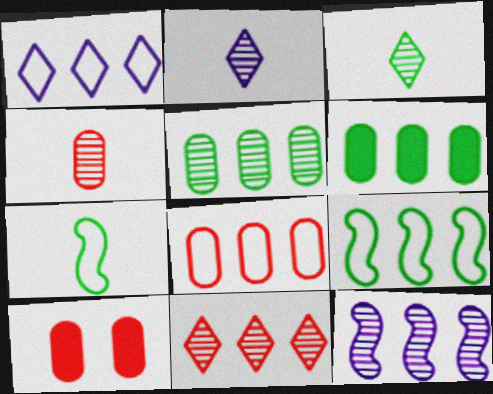[[1, 8, 9], 
[2, 9, 10], 
[4, 8, 10], 
[5, 11, 12]]